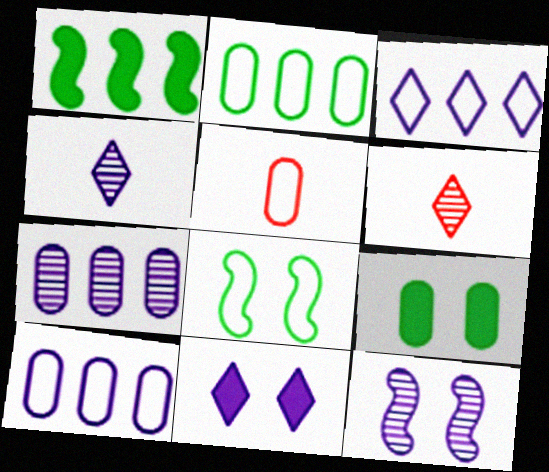[[3, 4, 11], 
[3, 5, 8], 
[4, 7, 12], 
[5, 7, 9]]